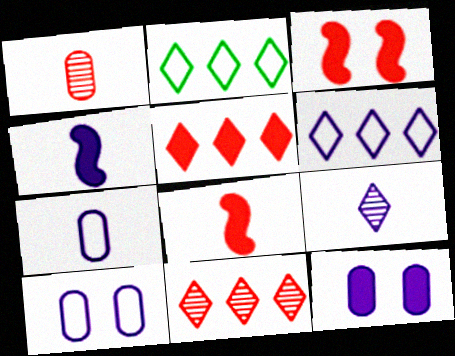[[4, 7, 9]]